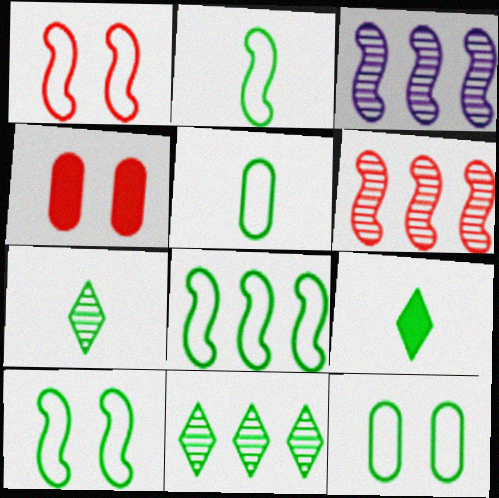[[2, 8, 10]]